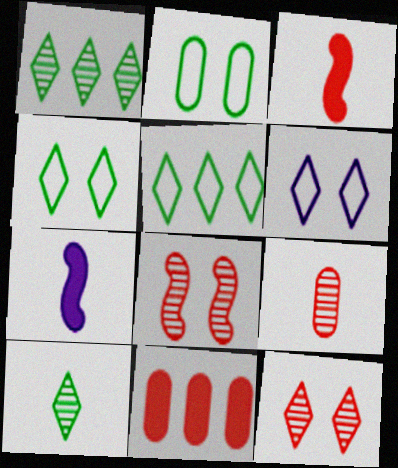[]